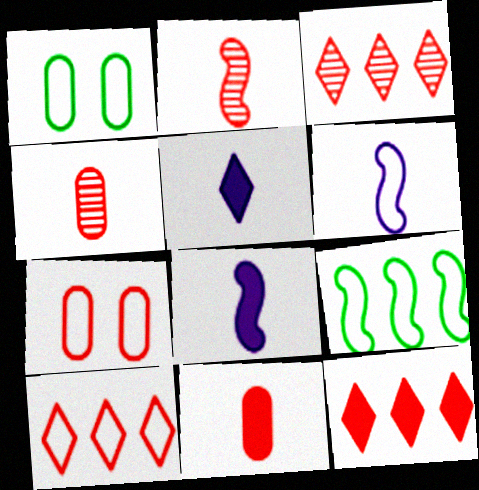[[1, 3, 8], 
[1, 6, 10], 
[2, 7, 12], 
[3, 10, 12]]